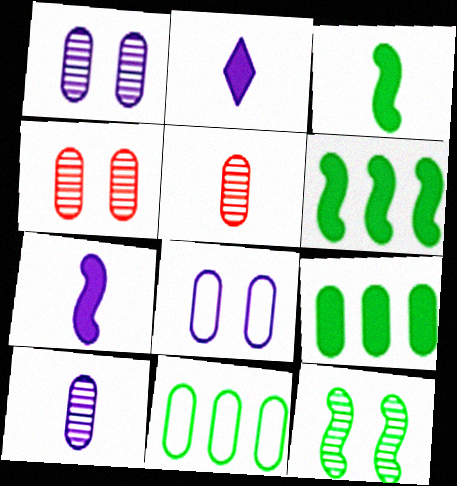[[5, 8, 9]]